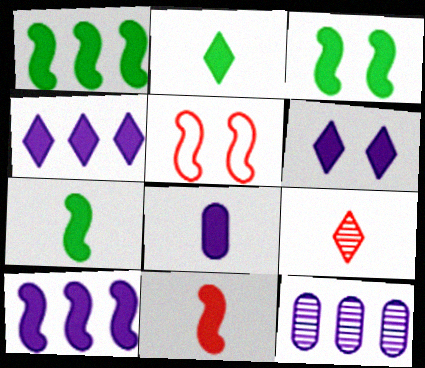[[1, 3, 7], 
[2, 5, 12], 
[2, 8, 11], 
[3, 10, 11], 
[6, 8, 10]]